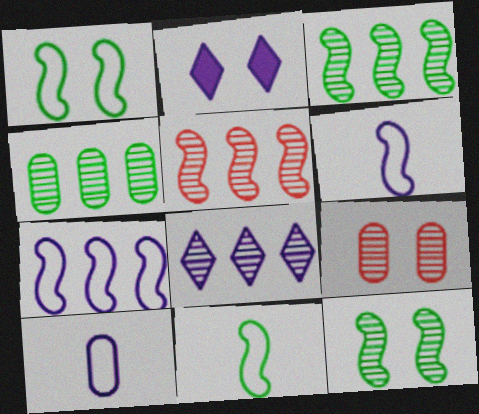[[1, 2, 9], 
[4, 5, 8]]